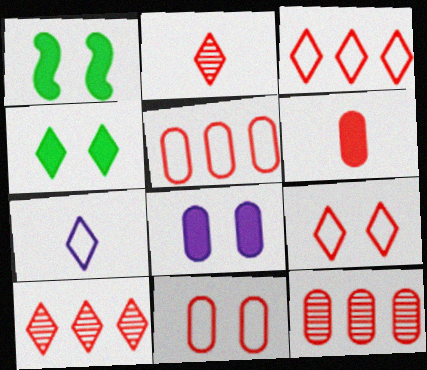[[1, 7, 12], 
[4, 7, 10], 
[6, 11, 12]]